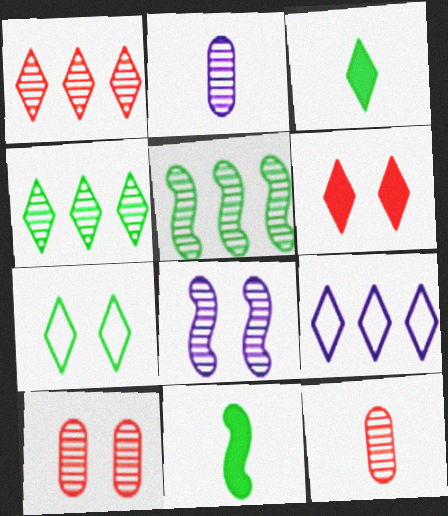[[3, 4, 7], 
[4, 8, 12], 
[9, 10, 11]]